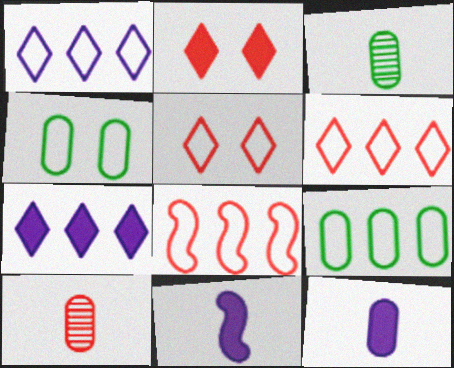[[1, 8, 9], 
[2, 8, 10]]